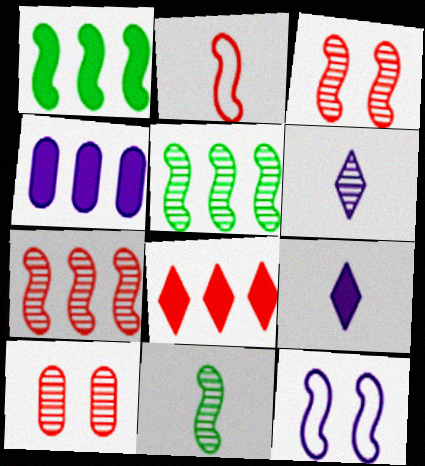[[1, 4, 8], 
[2, 8, 10], 
[4, 6, 12], 
[5, 6, 10]]